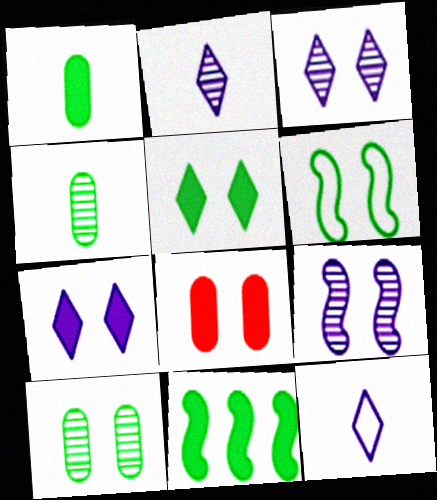[[1, 5, 11], 
[3, 6, 8], 
[5, 6, 10]]